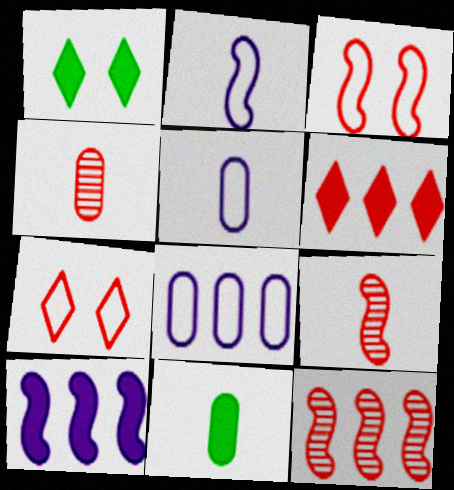[[1, 5, 12], 
[1, 8, 9], 
[3, 4, 6], 
[4, 5, 11]]